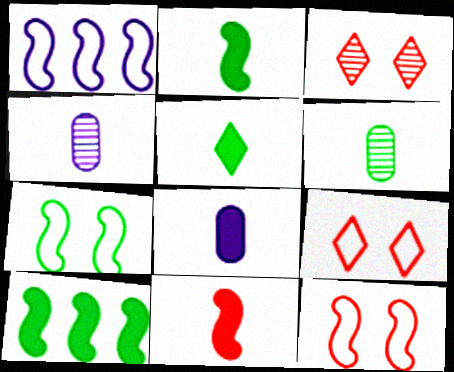[[4, 9, 10], 
[5, 8, 11]]